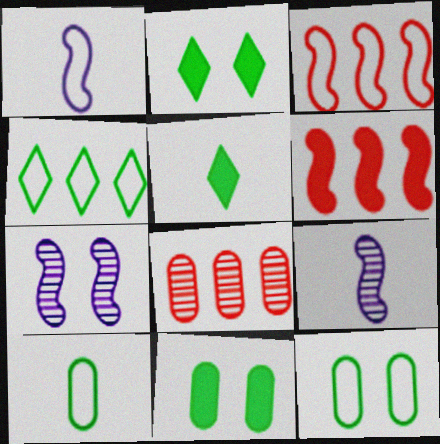[[1, 2, 8]]